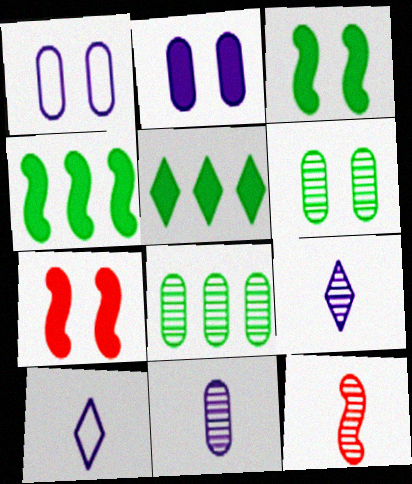[[1, 5, 12], 
[7, 8, 10]]